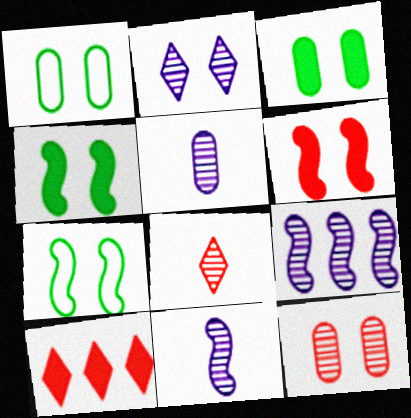[[1, 2, 6], 
[1, 10, 11], 
[2, 5, 9], 
[5, 7, 10]]